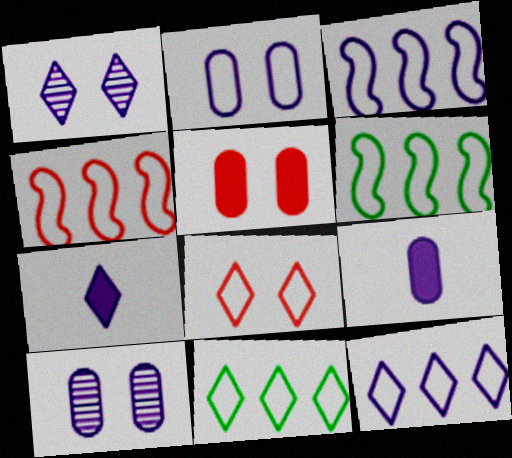[[1, 3, 9], 
[1, 7, 12], 
[3, 4, 6], 
[3, 7, 10]]